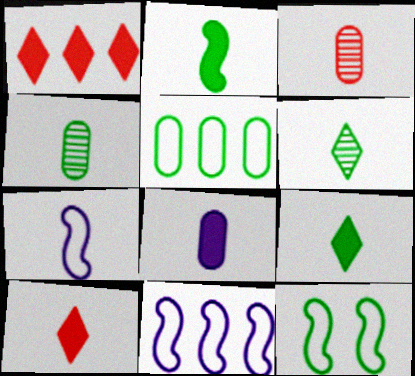[[2, 8, 10], 
[3, 7, 9], 
[4, 7, 10]]